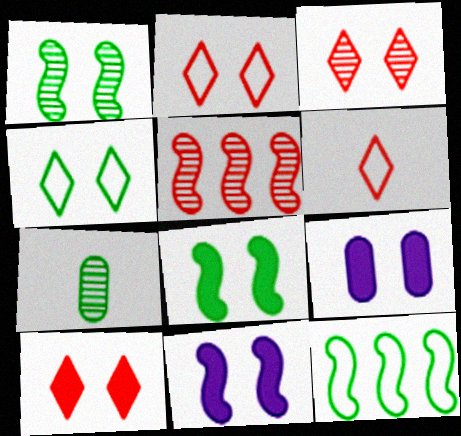[[1, 2, 9], 
[2, 3, 10], 
[8, 9, 10]]